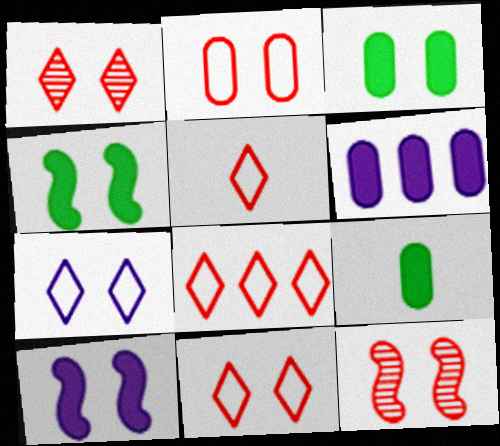[[3, 7, 12], 
[5, 8, 11]]